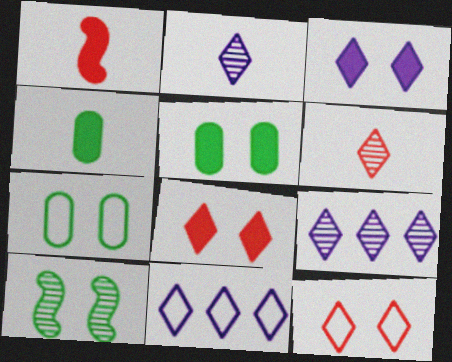[[1, 7, 9], 
[2, 3, 11]]